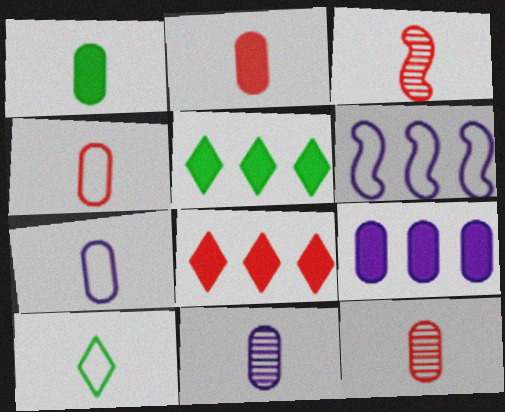[[1, 4, 11], 
[1, 7, 12], 
[2, 4, 12]]